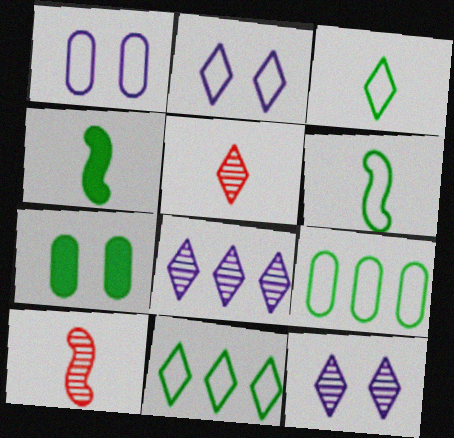[]